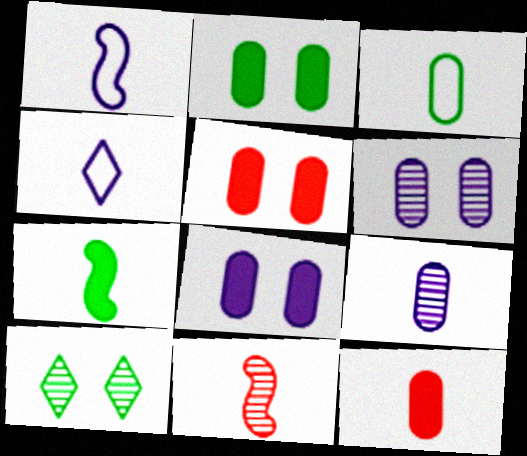[[1, 7, 11], 
[2, 5, 8], 
[3, 9, 12]]